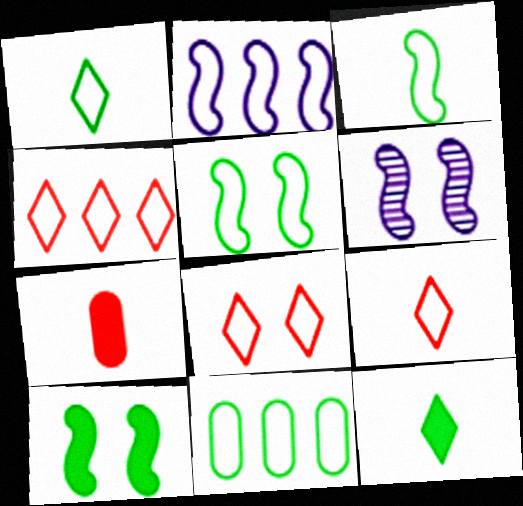[[1, 5, 11], 
[2, 4, 11], 
[4, 8, 9]]